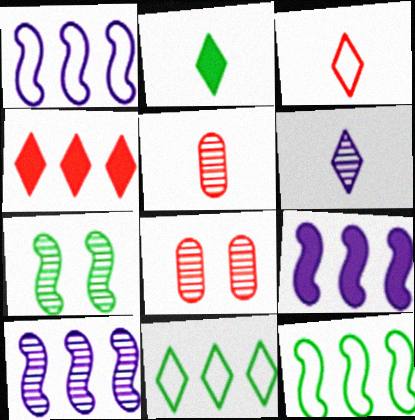[[1, 2, 8], 
[1, 9, 10], 
[2, 3, 6]]